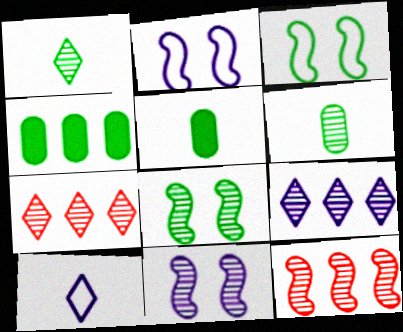[[1, 3, 4], 
[2, 5, 7], 
[6, 7, 11]]